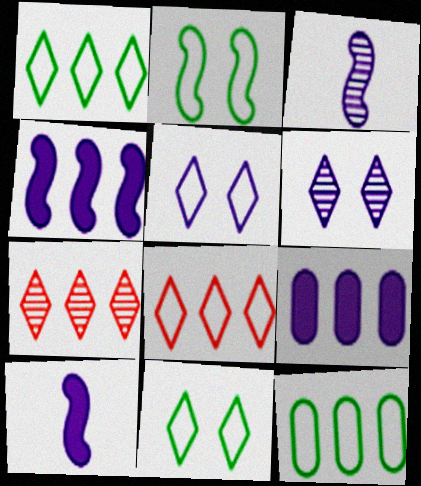[[3, 5, 9], 
[4, 7, 12]]